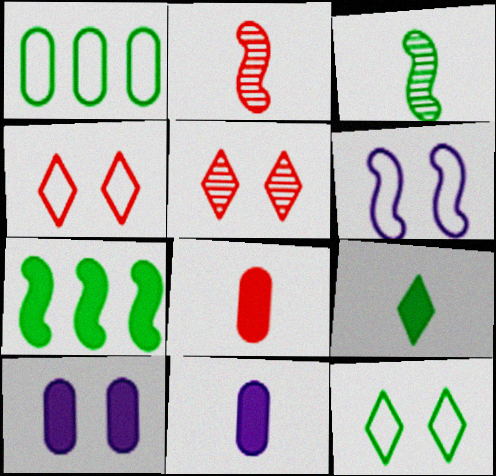[[2, 6, 7]]